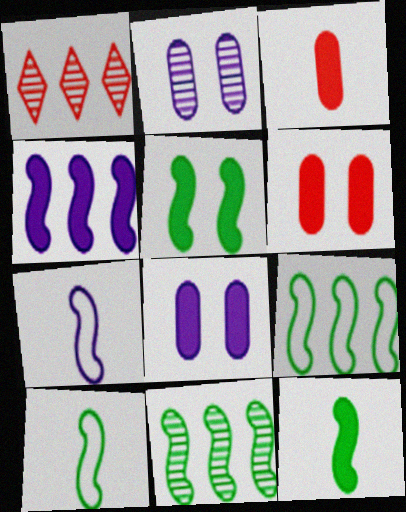[[1, 8, 10], 
[5, 10, 11]]